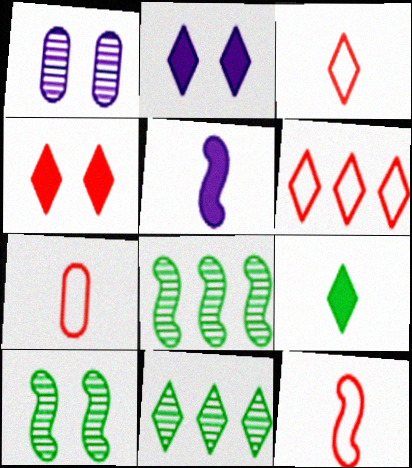[[2, 3, 11], 
[2, 7, 8], 
[3, 7, 12]]